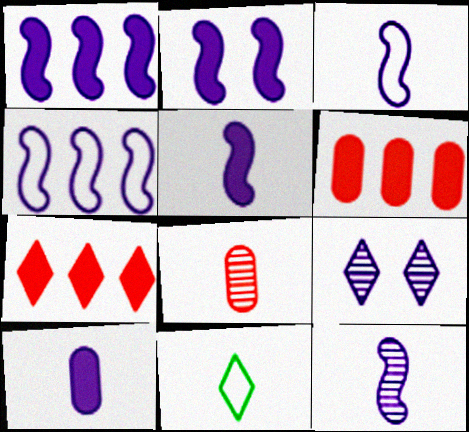[[1, 2, 5], 
[2, 4, 12], 
[3, 5, 12], 
[4, 9, 10], 
[5, 8, 11], 
[7, 9, 11]]